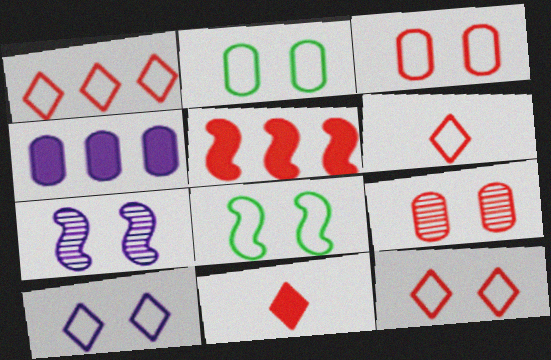[[1, 6, 12], 
[3, 8, 10], 
[5, 6, 9]]